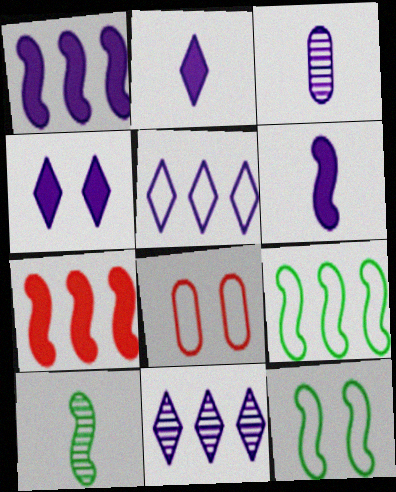[]